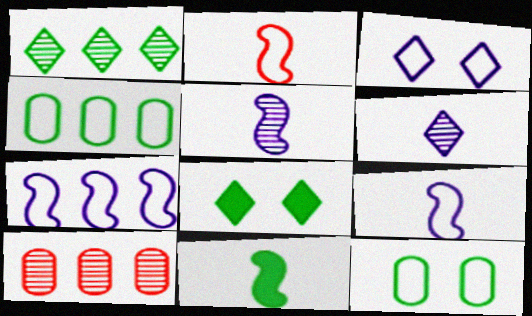[[1, 11, 12], 
[2, 3, 4], 
[2, 5, 11], 
[3, 10, 11], 
[8, 9, 10]]